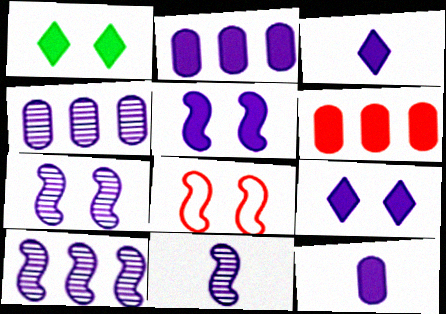[[2, 3, 5], 
[7, 10, 11]]